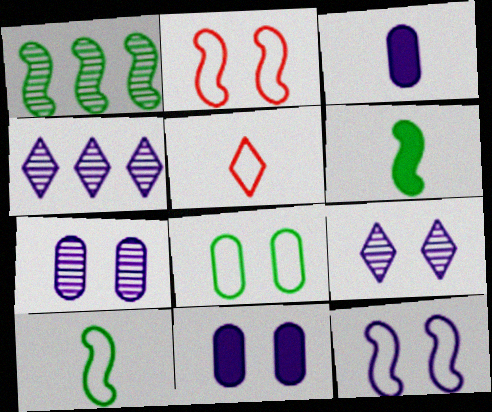[[1, 5, 11], 
[3, 4, 12], 
[9, 11, 12]]